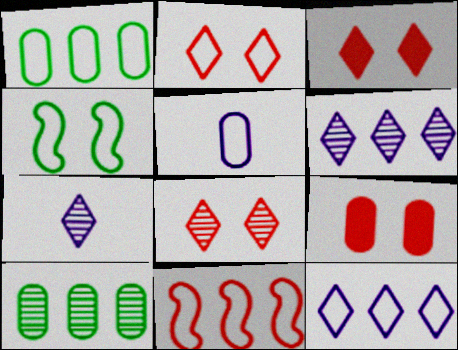[[1, 11, 12], 
[2, 3, 8], 
[5, 9, 10]]